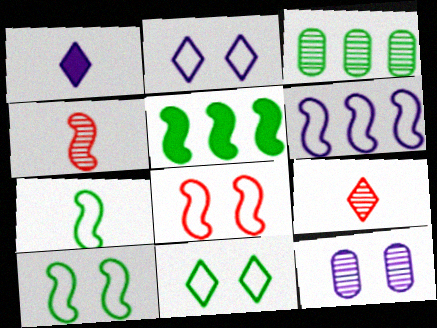[[1, 3, 8], 
[1, 6, 12], 
[6, 7, 8]]